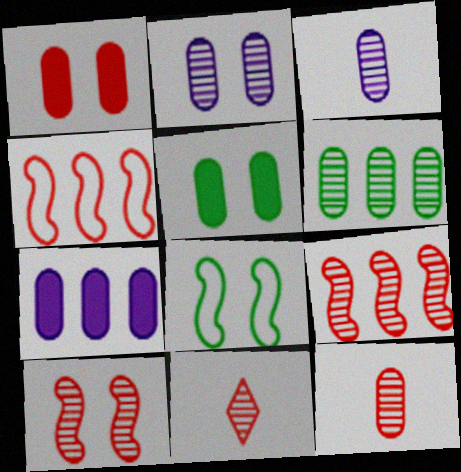[[1, 4, 11], 
[2, 6, 12], 
[7, 8, 11]]